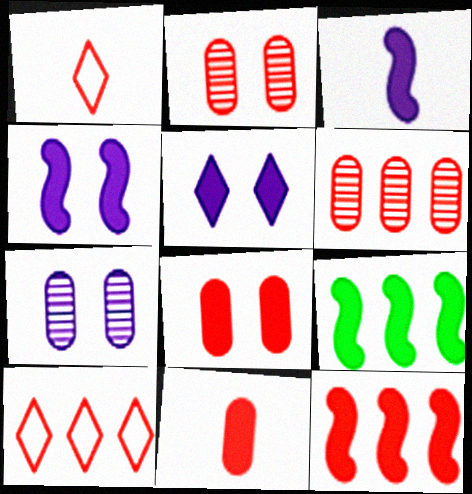[[1, 2, 12], 
[1, 7, 9], 
[5, 9, 11], 
[6, 10, 12]]